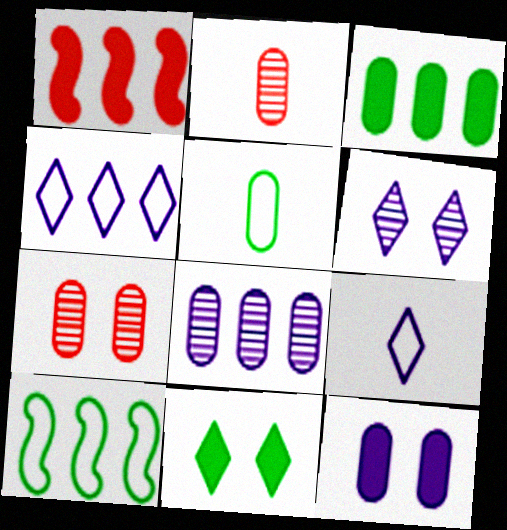[[1, 5, 6]]